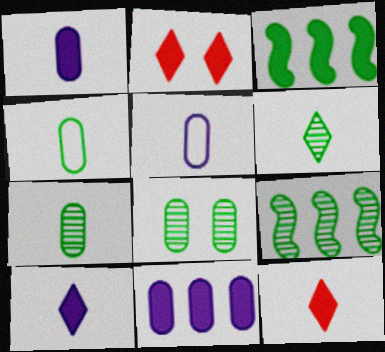[[1, 2, 3], 
[2, 5, 9], 
[6, 8, 9]]